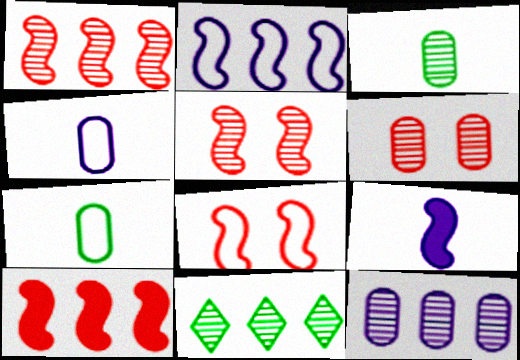[[1, 11, 12], 
[3, 6, 12]]